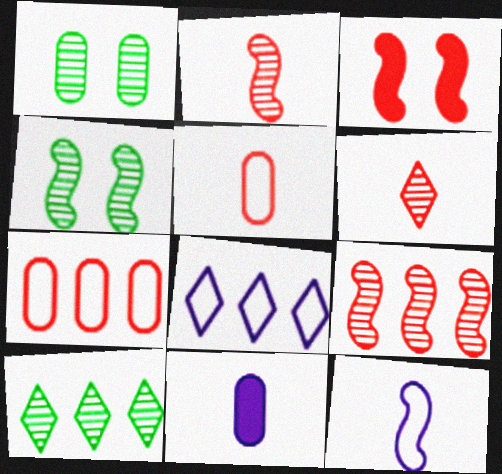[[1, 7, 11], 
[3, 6, 7]]